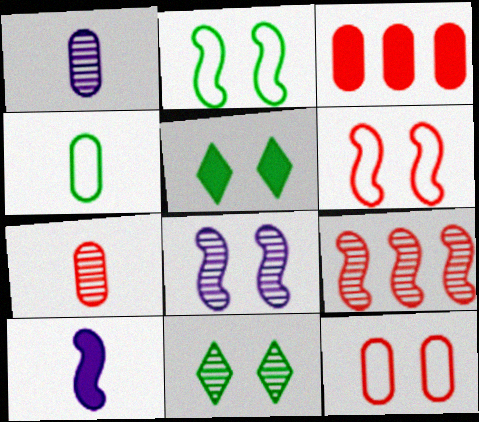[[1, 9, 11], 
[2, 9, 10], 
[3, 5, 10], 
[3, 7, 12], 
[5, 8, 12]]